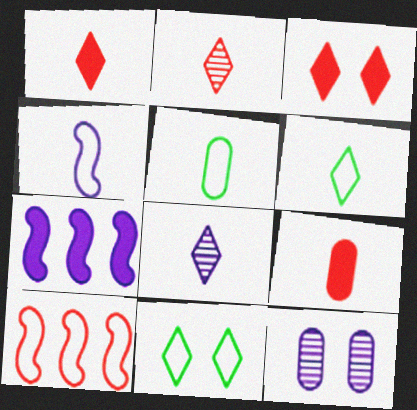[[1, 6, 8]]